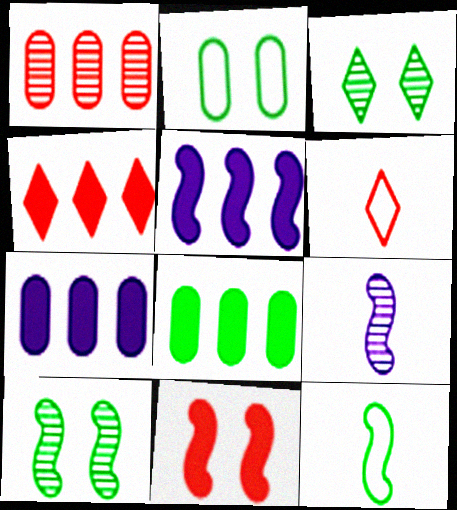[[1, 3, 9], 
[1, 6, 11], 
[2, 4, 9], 
[3, 8, 12], 
[4, 5, 8], 
[6, 7, 10]]